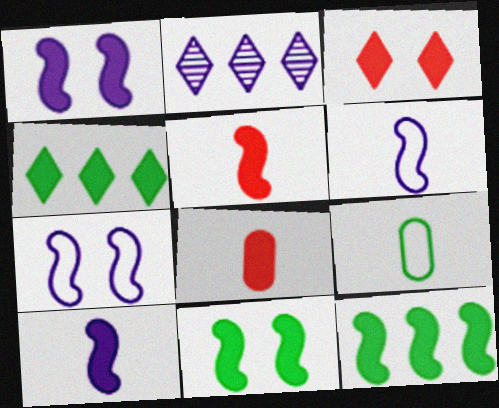[[1, 4, 8], 
[1, 5, 12]]